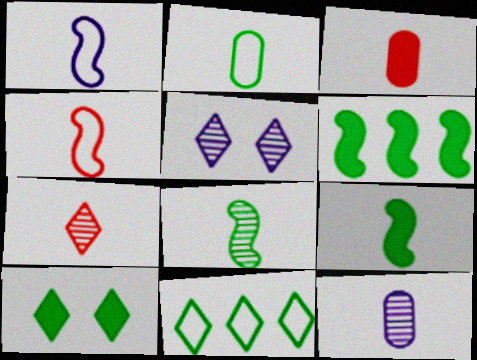[[2, 3, 12], 
[3, 4, 7], 
[7, 8, 12]]